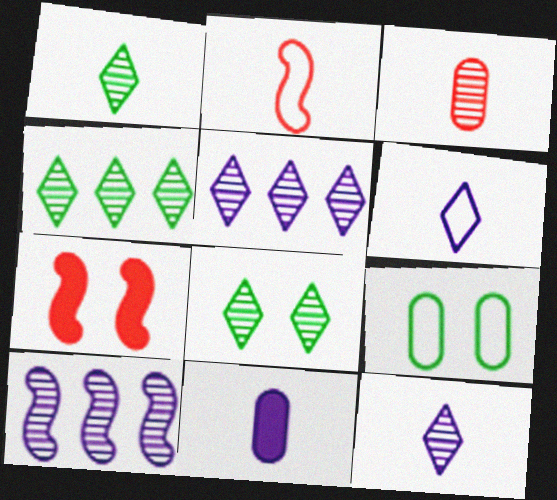[[1, 2, 11], 
[1, 4, 8], 
[3, 8, 10]]